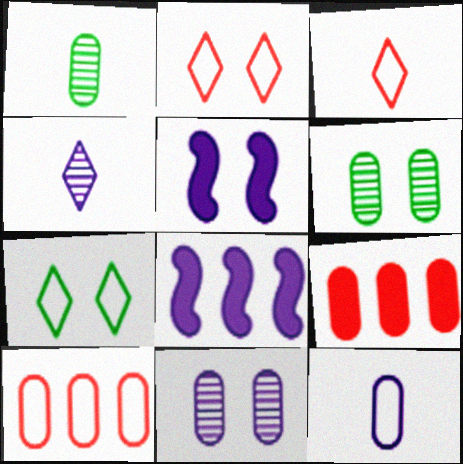[[1, 2, 8], 
[2, 5, 6], 
[3, 6, 8], 
[6, 9, 12]]